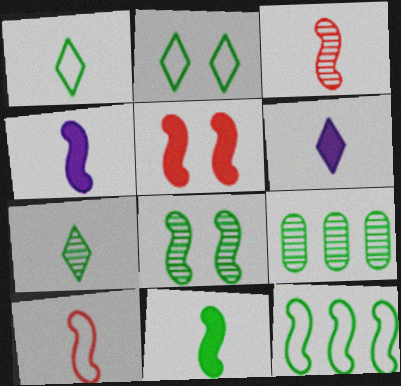[[2, 9, 11], 
[7, 8, 9], 
[8, 11, 12]]